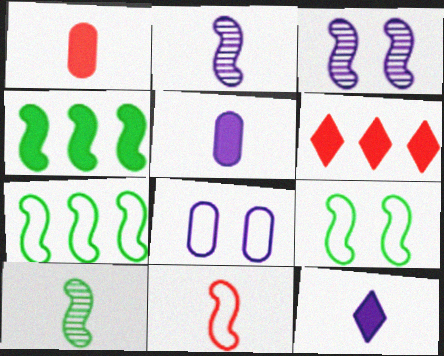[[3, 4, 11], 
[4, 9, 10], 
[6, 8, 10]]